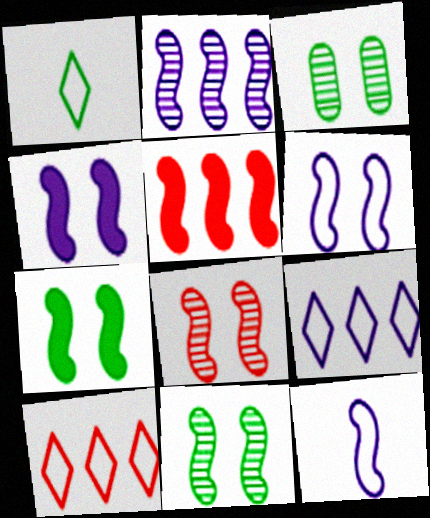[[2, 4, 12], 
[5, 11, 12], 
[6, 7, 8]]